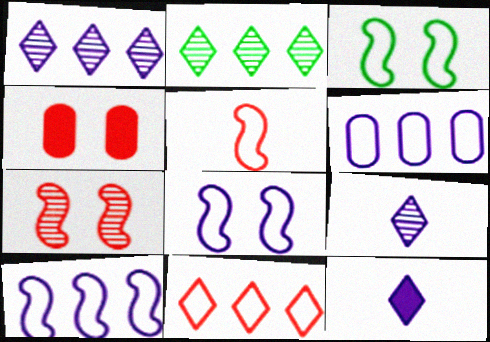[[3, 5, 10]]